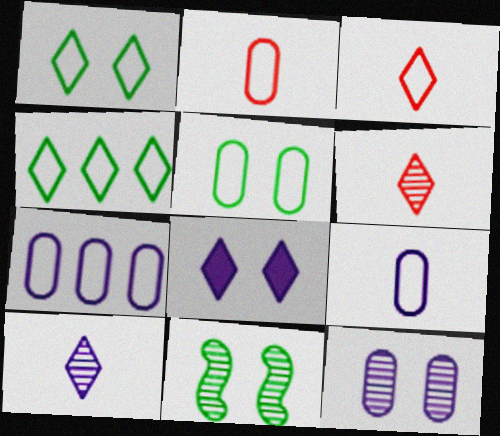[[2, 5, 7], 
[4, 6, 8]]